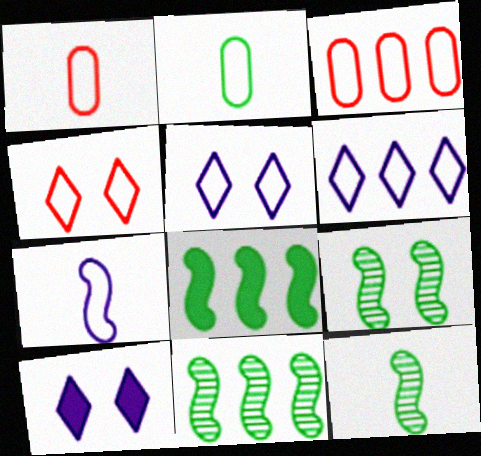[[1, 10, 11], 
[3, 10, 12], 
[9, 11, 12]]